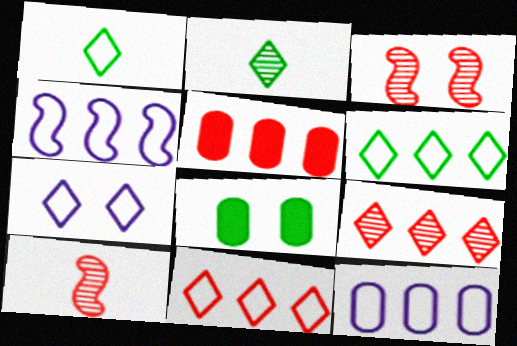[[1, 7, 11], 
[3, 7, 8]]